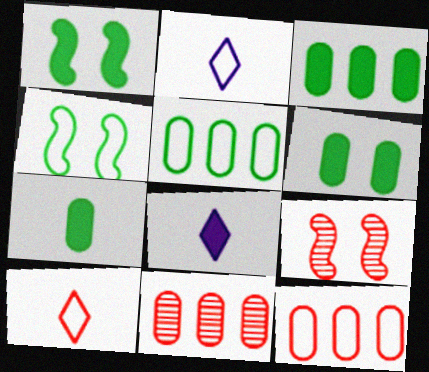[[1, 2, 11], 
[2, 3, 9], 
[2, 4, 12], 
[3, 6, 7], 
[4, 8, 11], 
[5, 8, 9]]